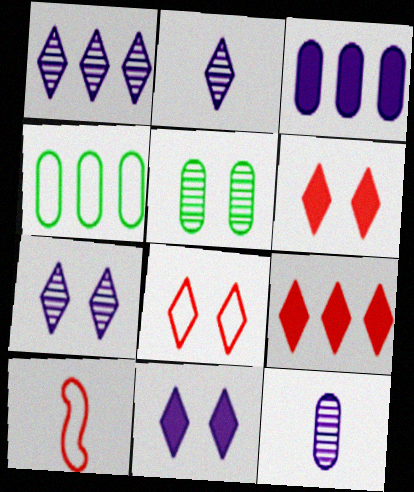[[1, 2, 7]]